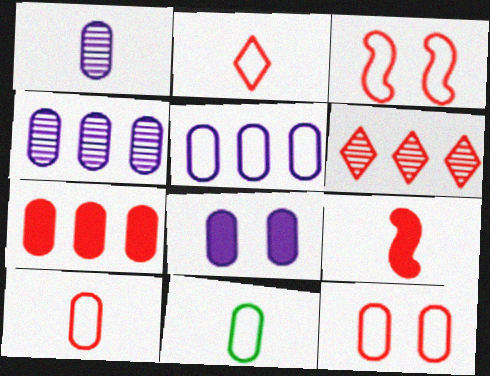[[1, 5, 8], 
[5, 11, 12], 
[6, 9, 12]]